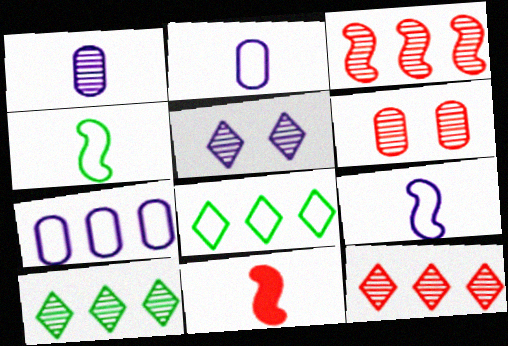[]